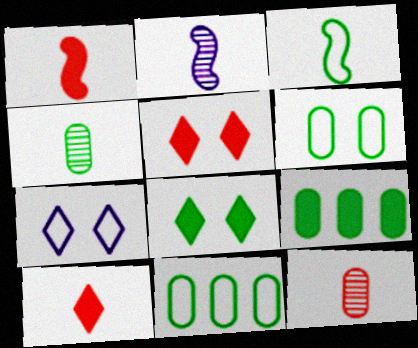[[1, 2, 3], 
[2, 5, 11], 
[4, 6, 9]]